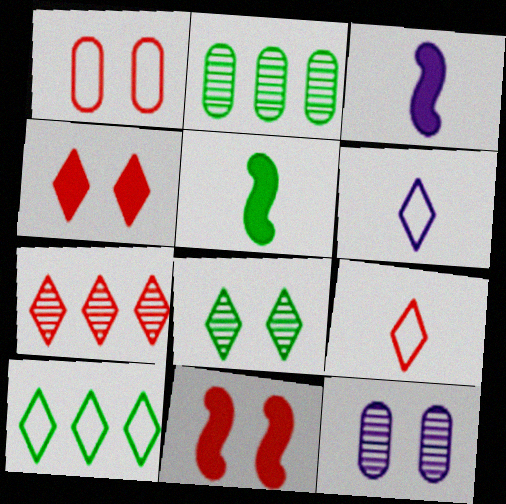[[2, 6, 11], 
[4, 7, 9]]